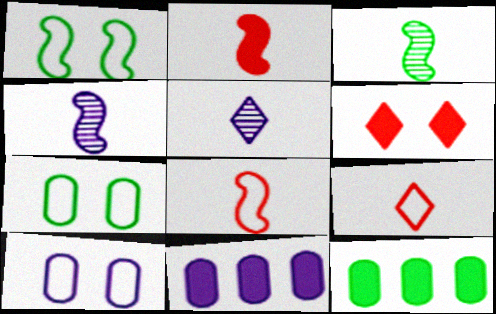[]